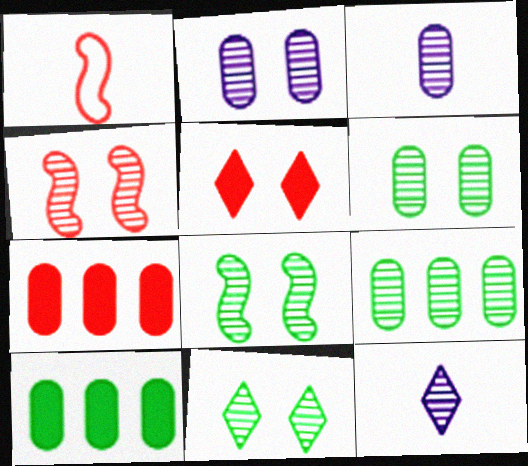[[2, 4, 11], 
[4, 9, 12], 
[6, 8, 11]]